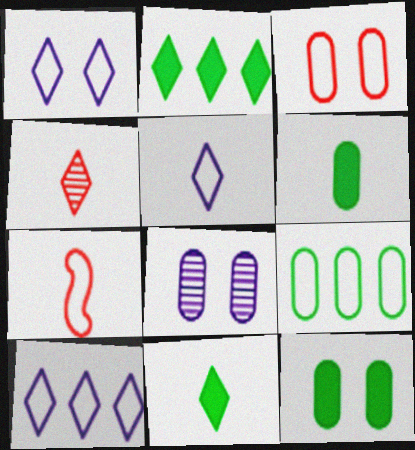[[1, 2, 4], 
[1, 5, 10], 
[1, 7, 9], 
[2, 7, 8], 
[3, 8, 12], 
[4, 5, 11]]